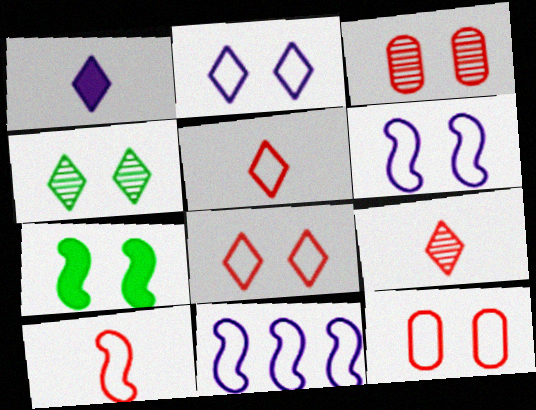[[2, 3, 7]]